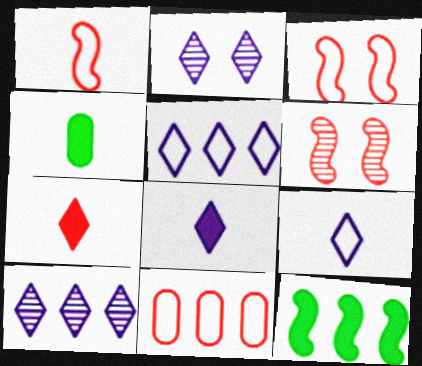[[2, 5, 8], 
[3, 4, 10], 
[4, 5, 6], 
[6, 7, 11], 
[10, 11, 12]]